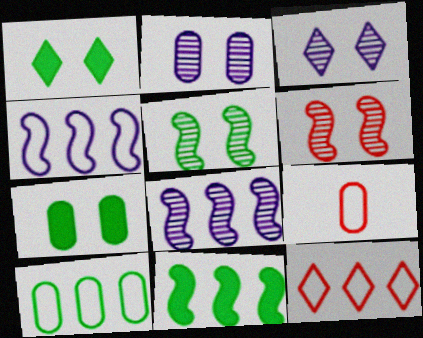[[1, 8, 9], 
[3, 9, 11], 
[4, 10, 12]]